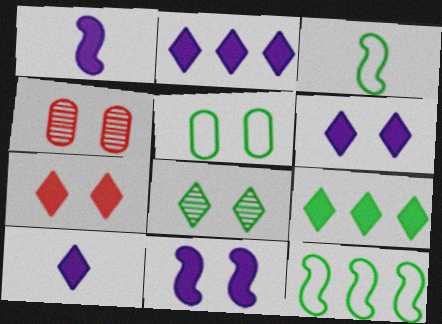[[2, 3, 4], 
[2, 6, 10], 
[4, 10, 12], 
[7, 9, 10]]